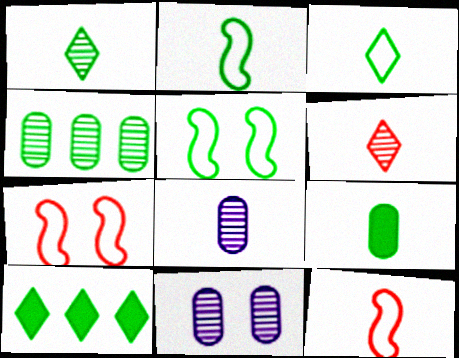[[1, 2, 9], 
[7, 8, 10], 
[10, 11, 12]]